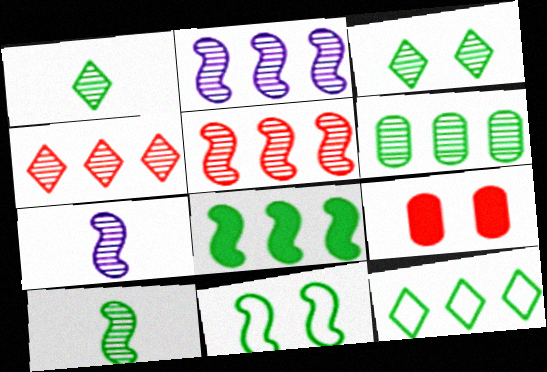[[2, 4, 6], 
[3, 6, 10], 
[6, 8, 12], 
[7, 9, 12], 
[8, 10, 11]]